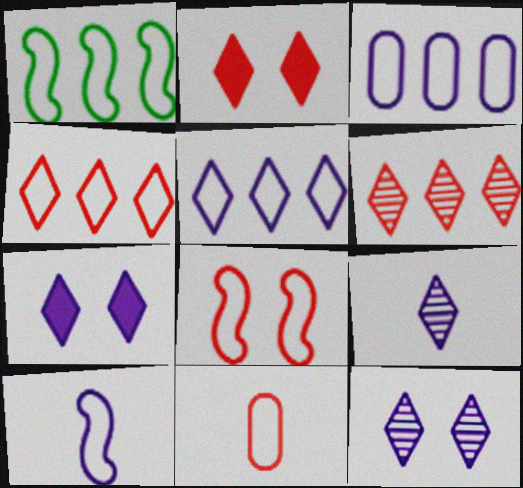[[1, 3, 4], 
[1, 8, 10], 
[4, 8, 11], 
[5, 7, 9]]